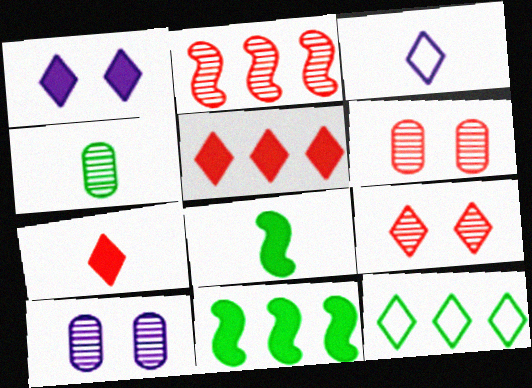[[3, 6, 11]]